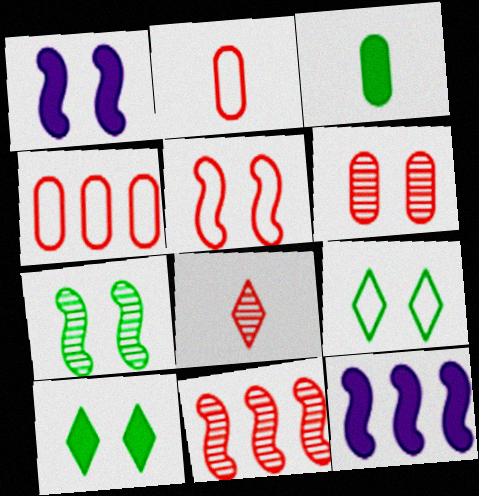[[1, 5, 7], 
[1, 6, 9], 
[6, 8, 11]]